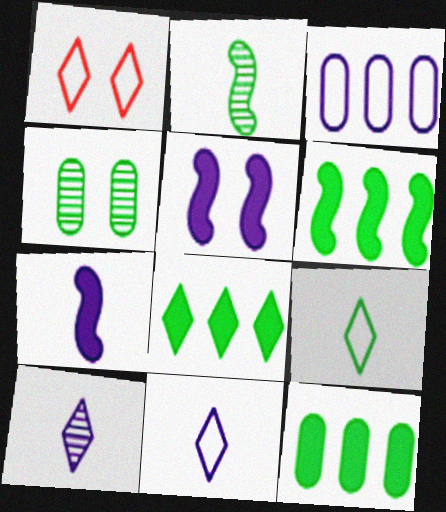[[1, 4, 5], 
[1, 8, 10], 
[3, 5, 10], 
[4, 6, 9], 
[6, 8, 12]]